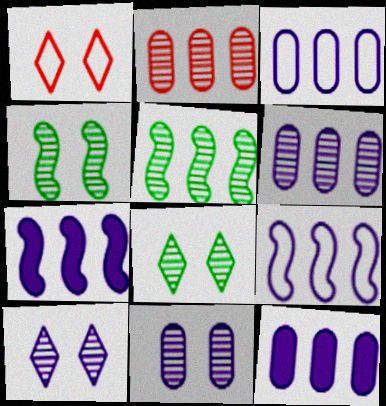[[3, 6, 12]]